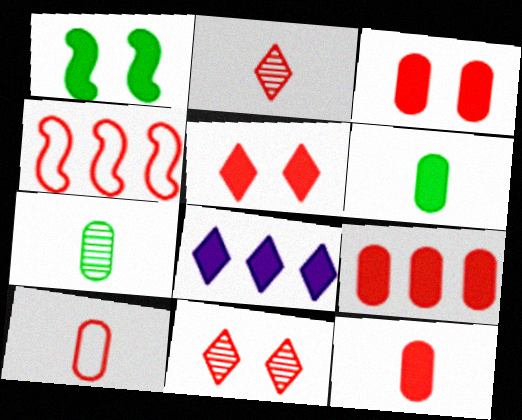[[1, 8, 12], 
[2, 3, 4], 
[3, 9, 12], 
[4, 11, 12]]